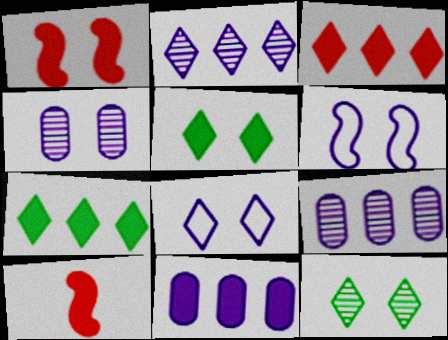[[5, 10, 11]]